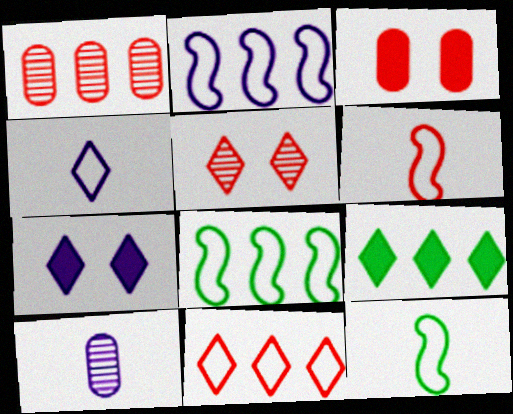[[1, 2, 9], 
[1, 7, 12], 
[2, 7, 10], 
[4, 5, 9]]